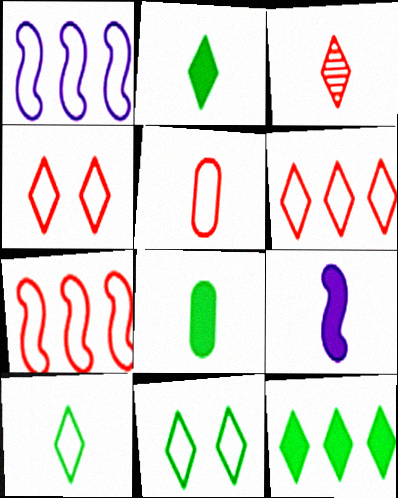[[1, 5, 11], 
[4, 5, 7]]